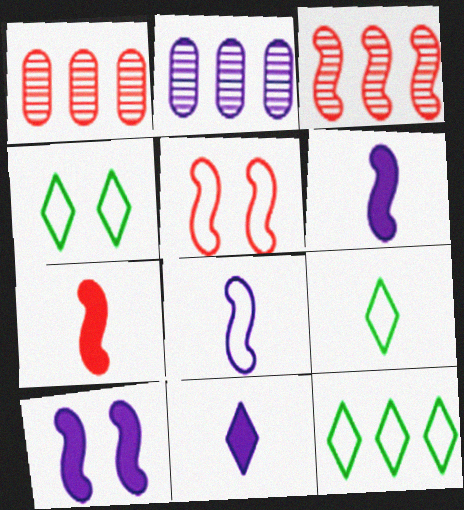[[1, 4, 6], 
[1, 9, 10], 
[2, 4, 7], 
[3, 5, 7], 
[4, 9, 12]]